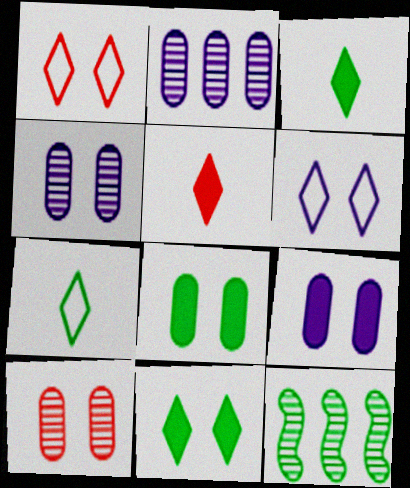[[7, 8, 12]]